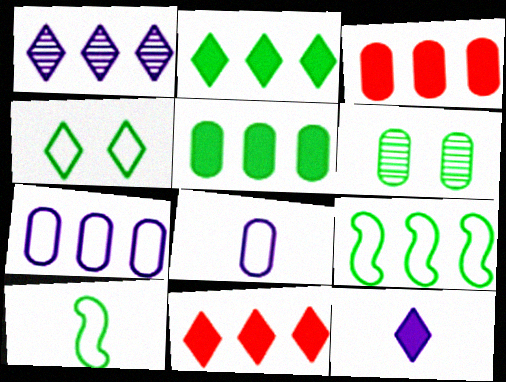[[1, 3, 9], 
[2, 6, 10], 
[3, 6, 8]]